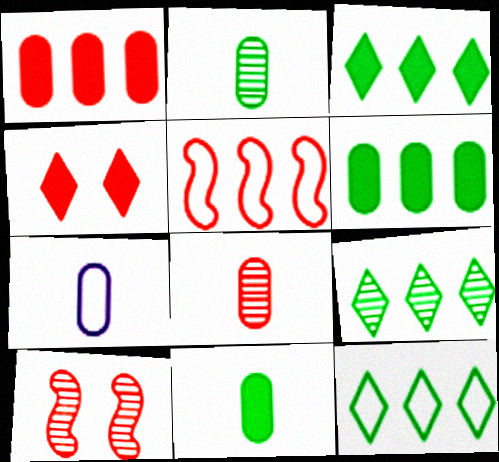[[3, 7, 10], 
[3, 9, 12], 
[4, 5, 8], 
[7, 8, 11]]